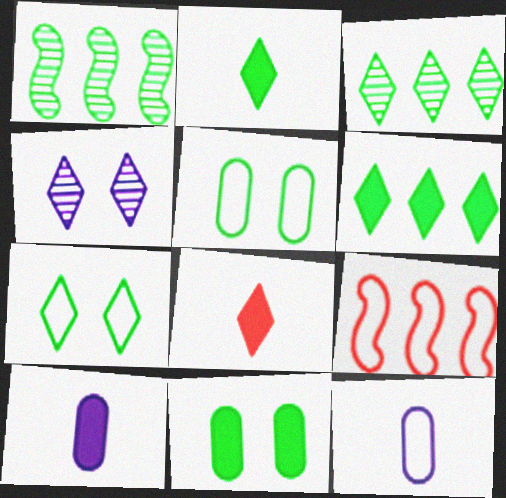[[1, 2, 5], 
[2, 3, 7], 
[7, 9, 12]]